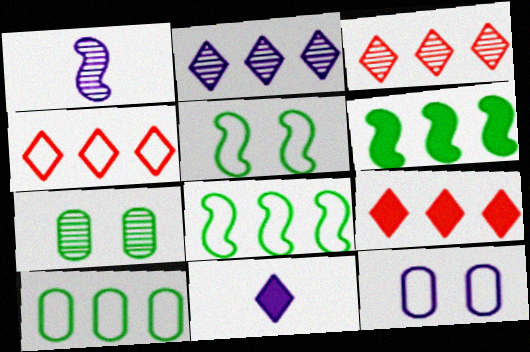[[1, 3, 7], 
[3, 4, 9]]